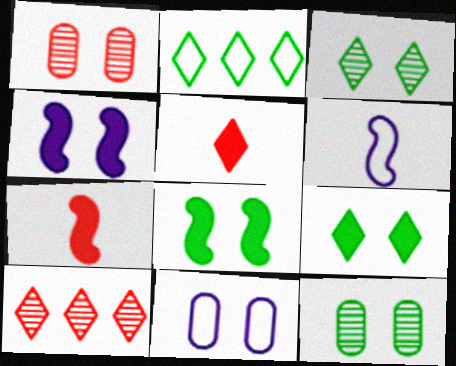[]